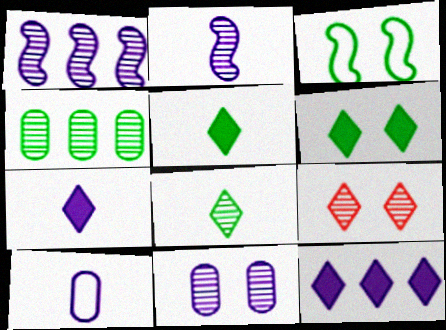[[2, 4, 9], 
[2, 7, 10], 
[3, 4, 5]]